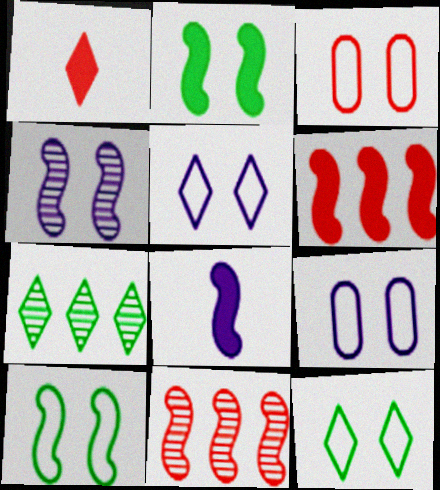[[1, 3, 11], 
[1, 5, 7], 
[2, 6, 8], 
[3, 5, 10], 
[3, 7, 8], 
[8, 10, 11]]